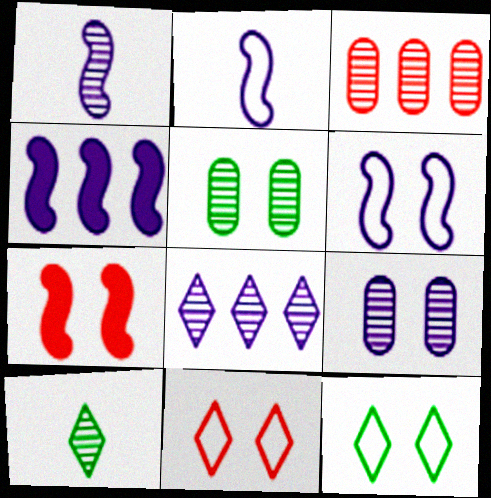[[1, 4, 6], 
[1, 8, 9], 
[7, 9, 12]]